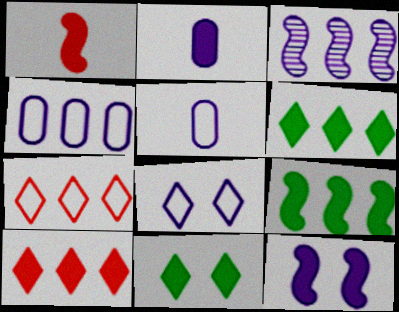[[1, 9, 12], 
[2, 3, 8]]